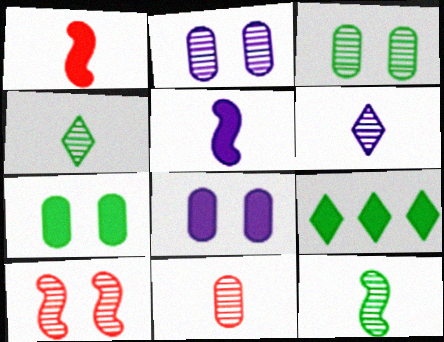[[1, 8, 9], 
[6, 11, 12]]